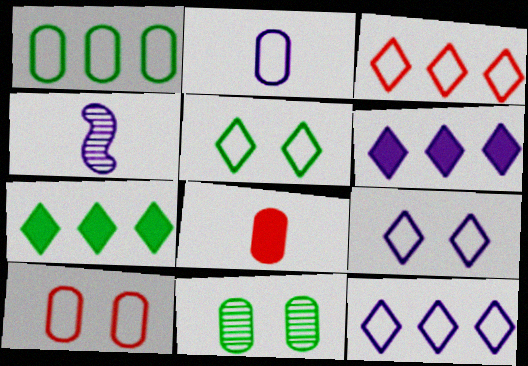[[1, 2, 10], 
[4, 7, 10]]